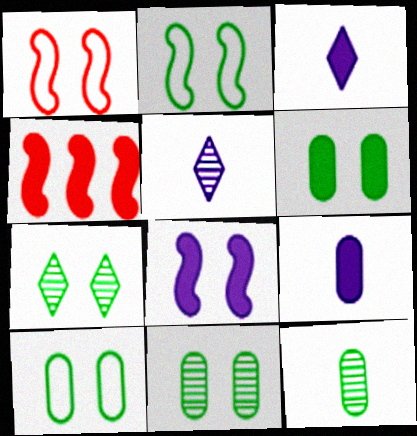[[2, 6, 7], 
[3, 4, 6], 
[4, 5, 10], 
[6, 10, 11]]